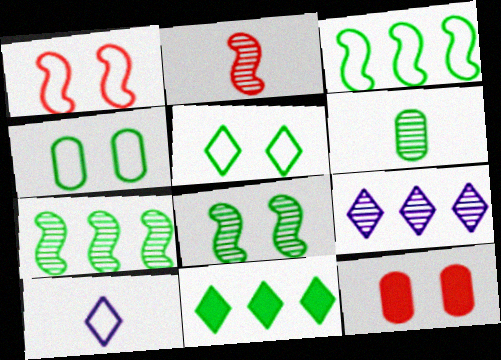[[7, 10, 12]]